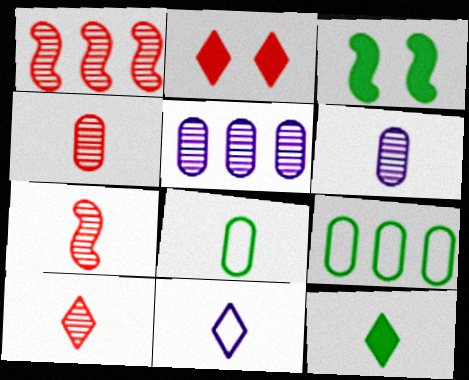[[4, 7, 10], 
[10, 11, 12]]